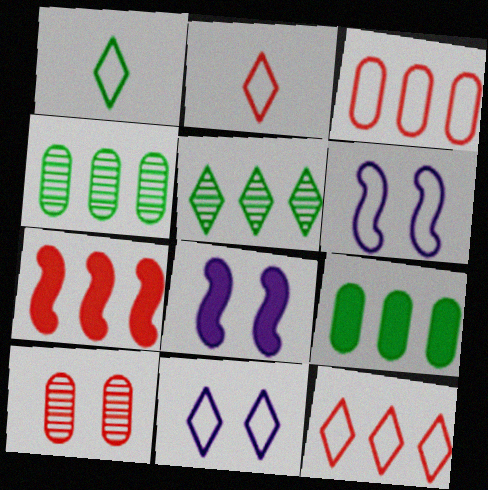[[1, 3, 6], 
[1, 11, 12], 
[2, 4, 8], 
[2, 7, 10]]